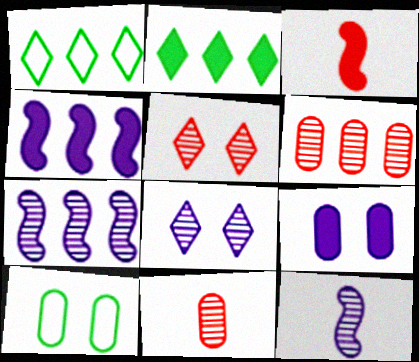[[1, 4, 6], 
[2, 3, 9]]